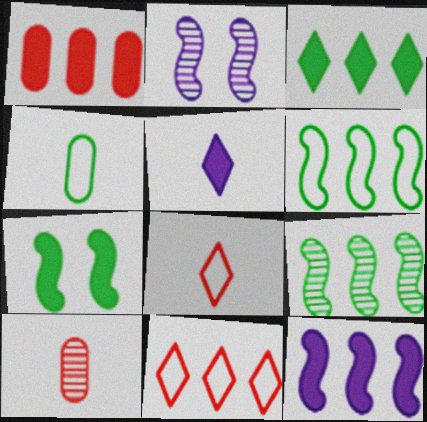[[1, 3, 12], 
[1, 5, 7]]